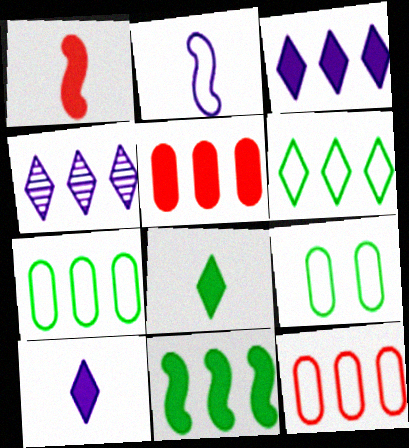[[1, 4, 9], 
[3, 5, 11], 
[4, 11, 12]]